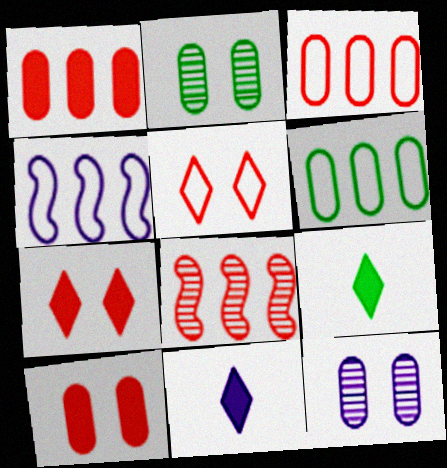[[4, 11, 12]]